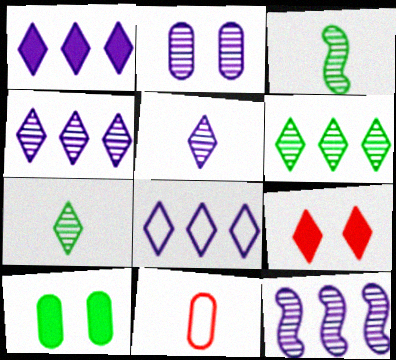[[1, 4, 8], 
[2, 5, 12], 
[7, 8, 9]]